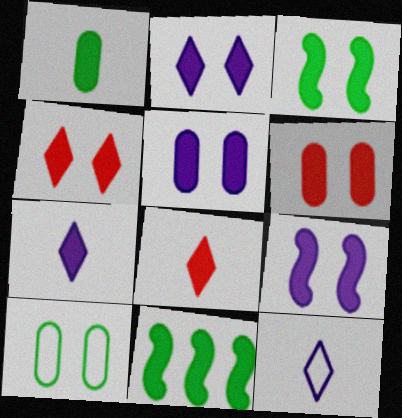[[2, 3, 6], 
[2, 5, 9], 
[3, 4, 5], 
[5, 8, 11], 
[6, 7, 11]]